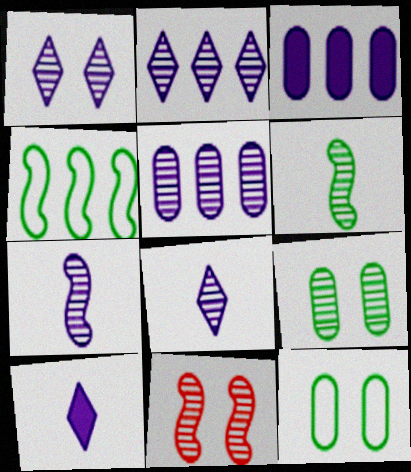[[1, 2, 8], 
[1, 5, 7], 
[1, 9, 11]]